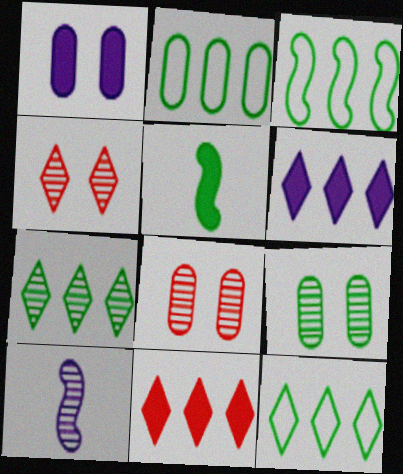[[1, 5, 11], 
[2, 3, 12], 
[5, 9, 12], 
[7, 8, 10]]